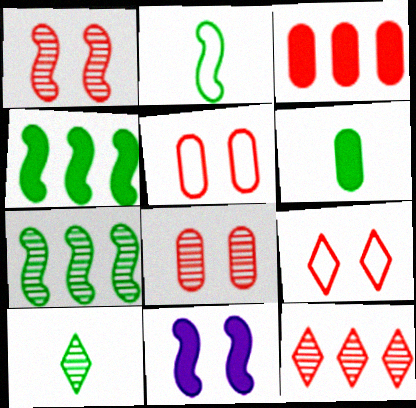[[2, 6, 10]]